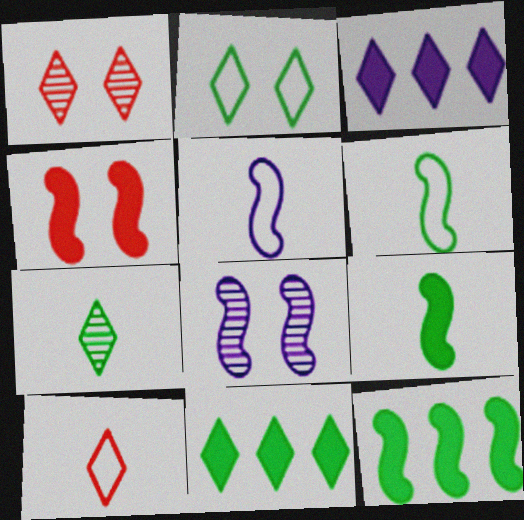[[2, 7, 11]]